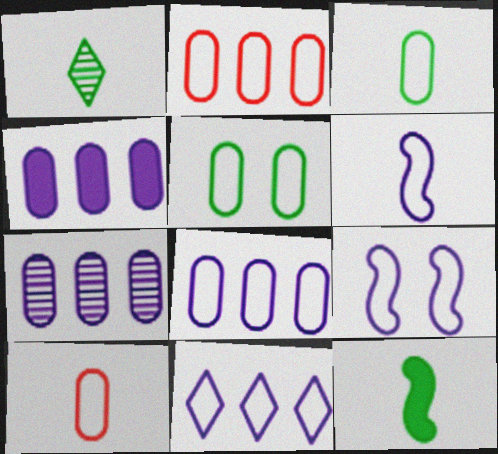[[1, 3, 12], 
[4, 7, 8], 
[5, 8, 10]]